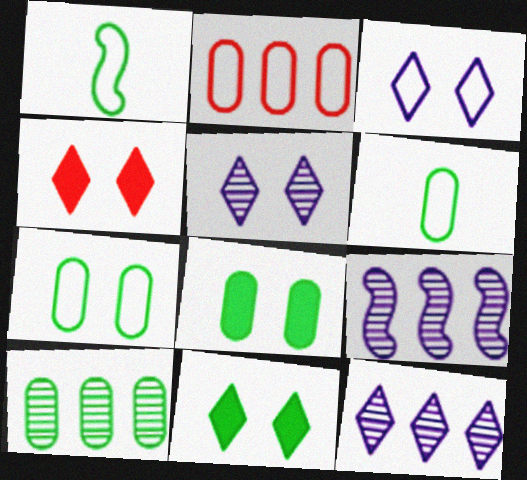[[1, 2, 3], 
[1, 10, 11], 
[4, 6, 9], 
[6, 8, 10]]